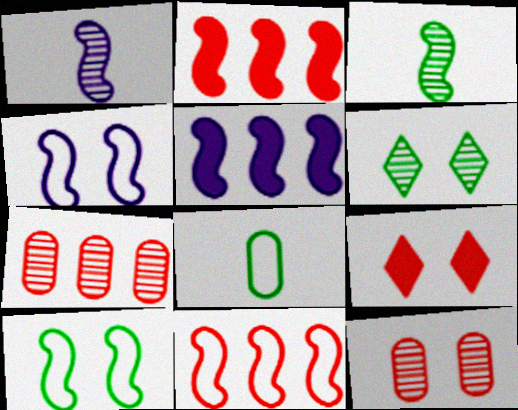[[1, 2, 10], 
[1, 4, 5], 
[1, 6, 7], 
[2, 3, 4]]